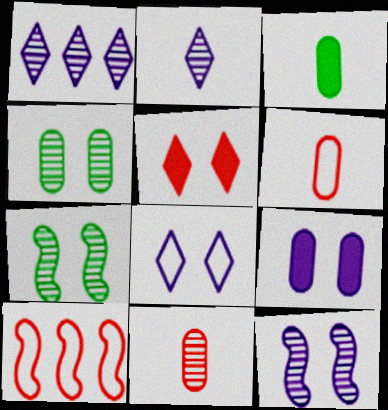[[1, 7, 11], 
[5, 10, 11], 
[8, 9, 12]]